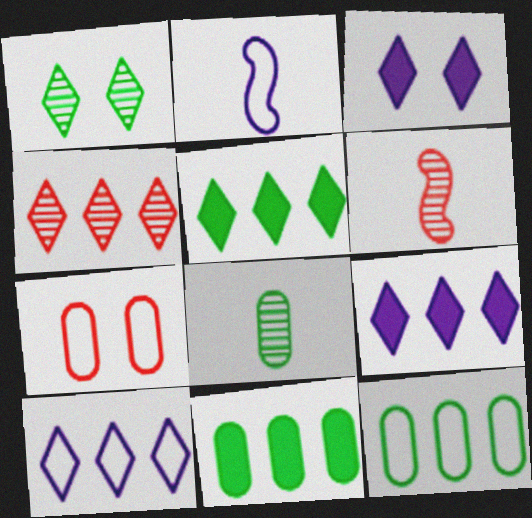[[3, 6, 12], 
[4, 5, 10]]